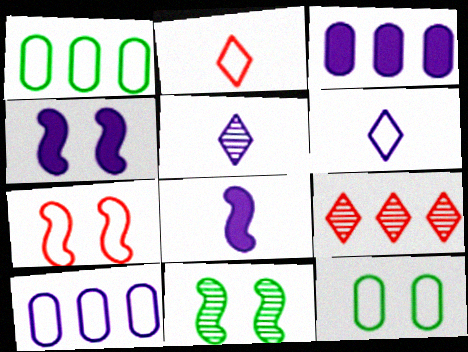[[1, 6, 7], 
[2, 3, 11], 
[4, 5, 10], 
[4, 7, 11], 
[8, 9, 12]]